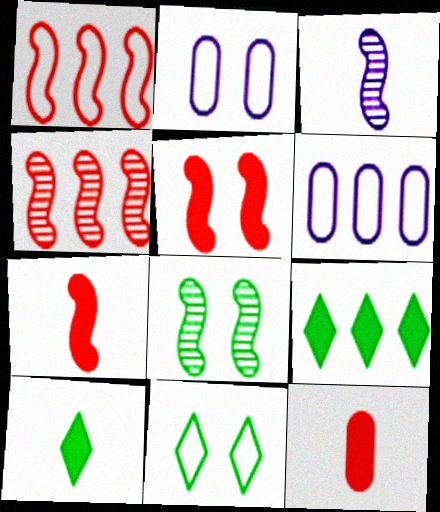[[2, 4, 10], 
[3, 4, 8], 
[4, 6, 9]]